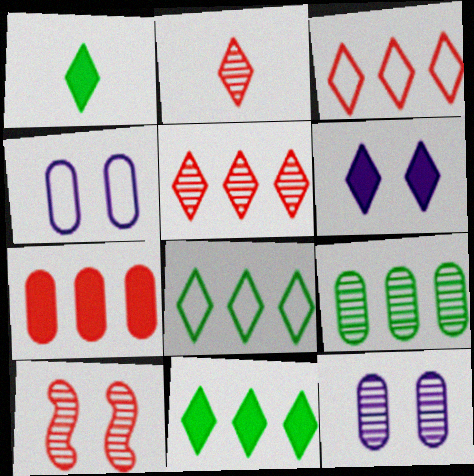[[2, 6, 8]]